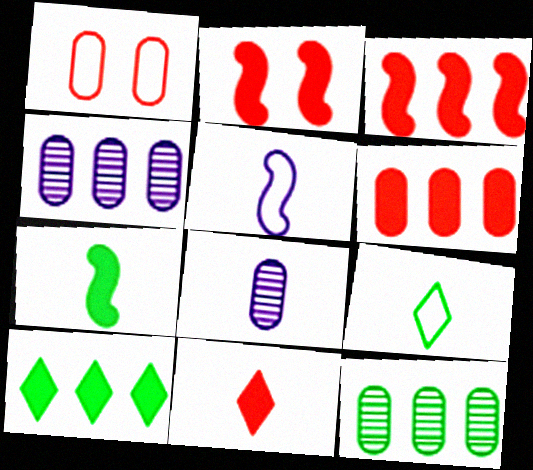[[2, 4, 9], 
[2, 6, 11]]